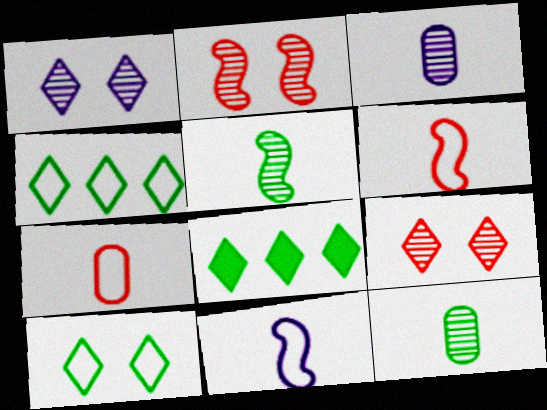[]